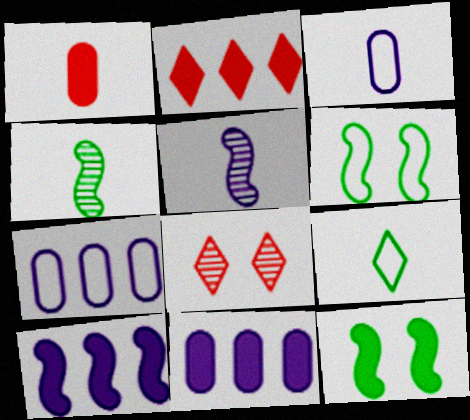[[1, 5, 9]]